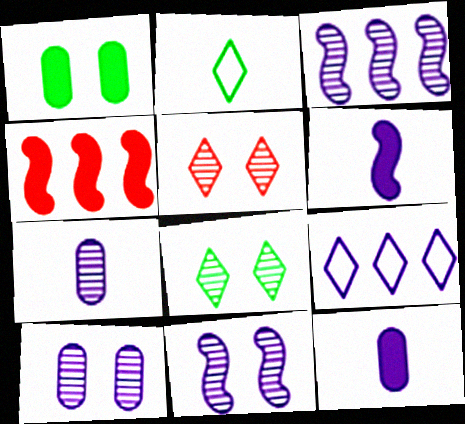[[2, 4, 10], 
[6, 9, 10], 
[9, 11, 12]]